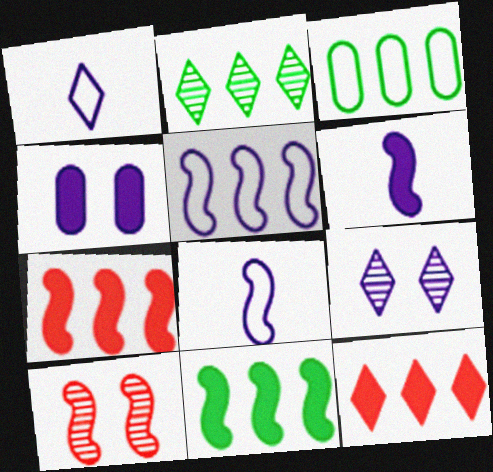[[2, 3, 11], 
[8, 10, 11]]